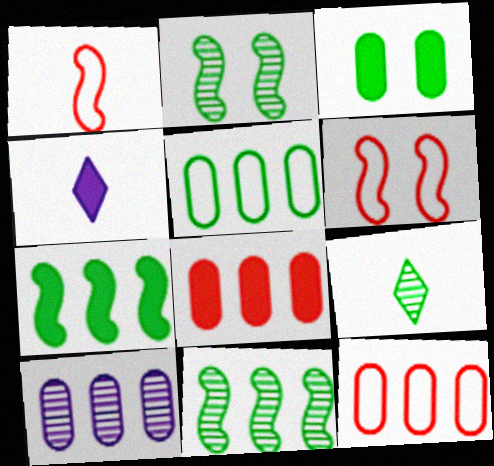[[2, 4, 12], 
[5, 8, 10]]